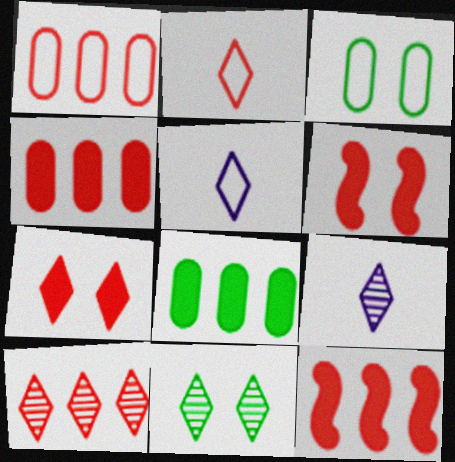[[1, 10, 12], 
[2, 7, 10], 
[3, 9, 12], 
[9, 10, 11]]